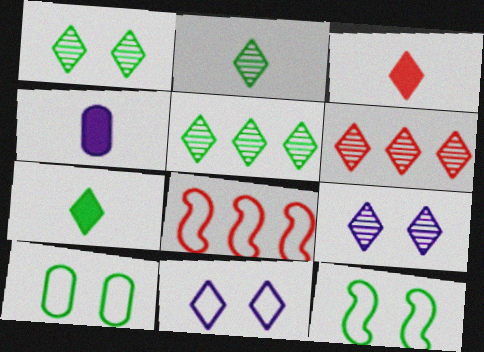[[1, 2, 5], 
[1, 4, 8], 
[2, 6, 9], 
[3, 5, 11], 
[4, 6, 12], 
[6, 7, 11]]